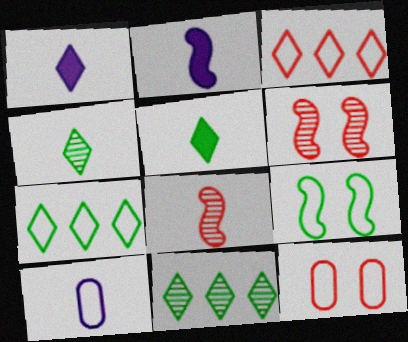[[2, 11, 12], 
[3, 9, 10], 
[5, 8, 10]]